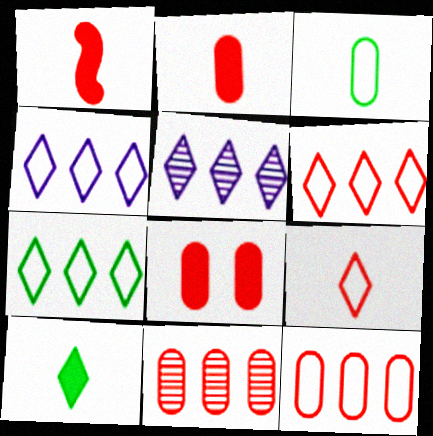[[4, 6, 7]]